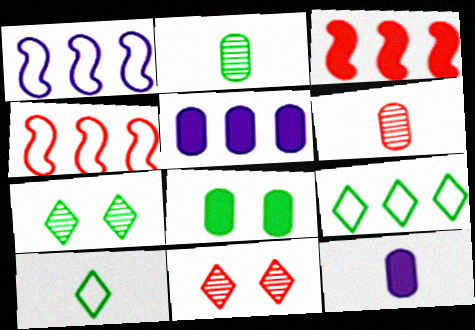[[4, 7, 12]]